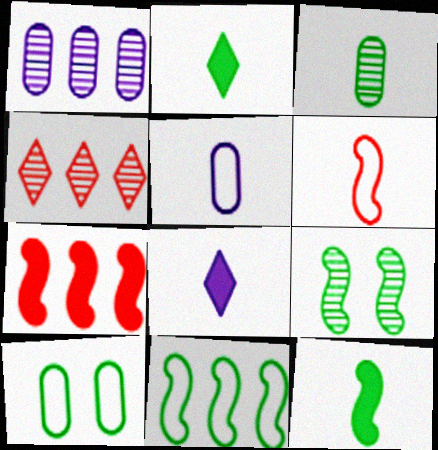[[3, 6, 8], 
[9, 11, 12]]